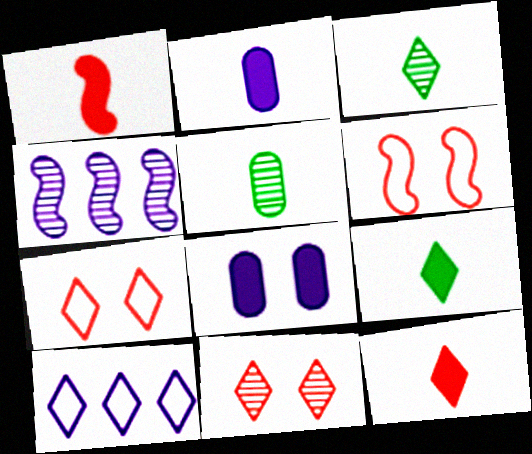[[1, 2, 9], 
[4, 5, 11], 
[9, 10, 11]]